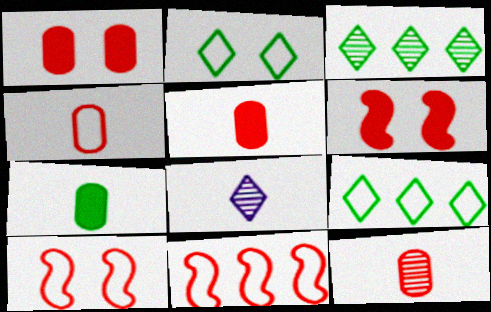[[4, 5, 12]]